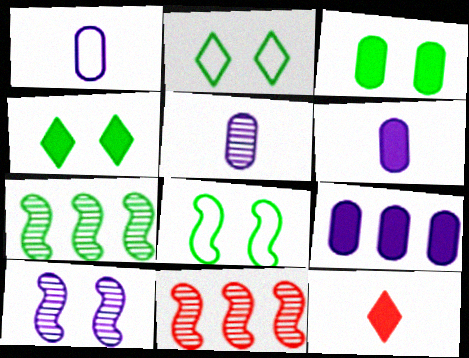[[1, 4, 11], 
[1, 5, 6], 
[2, 6, 11]]